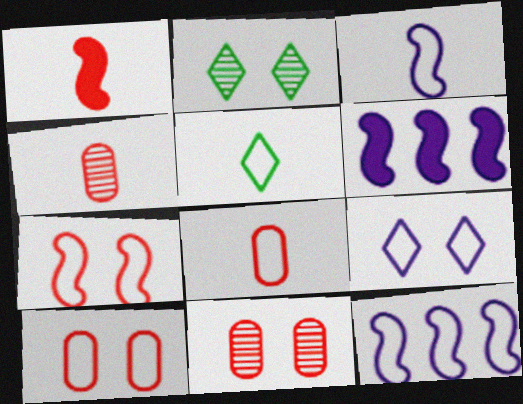[[2, 6, 8], 
[3, 5, 8], 
[5, 6, 11], 
[5, 10, 12]]